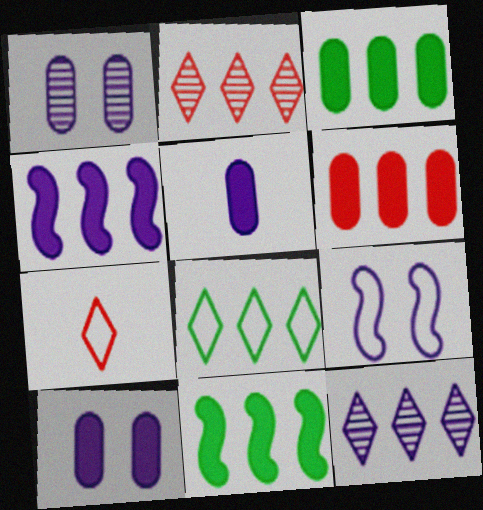[[1, 7, 11], 
[5, 9, 12]]